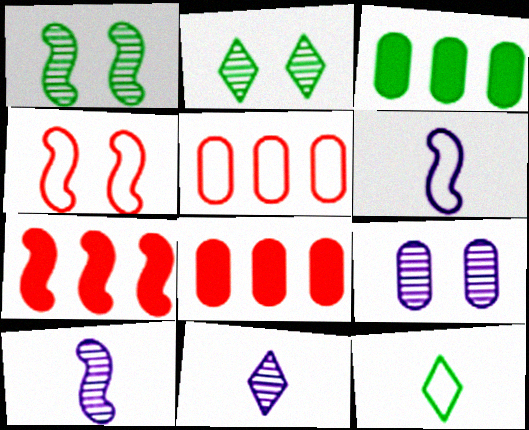[[1, 3, 12], 
[1, 6, 7], 
[2, 6, 8], 
[3, 4, 11], 
[7, 9, 12]]